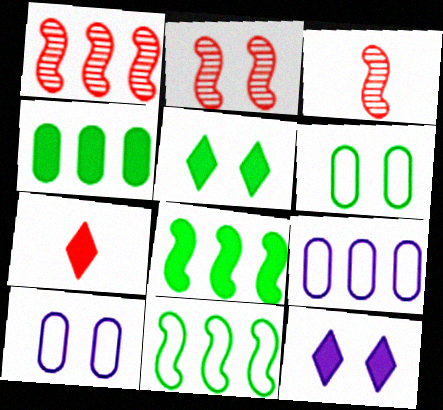[[1, 2, 3], 
[2, 5, 10], 
[2, 6, 12], 
[3, 5, 9]]